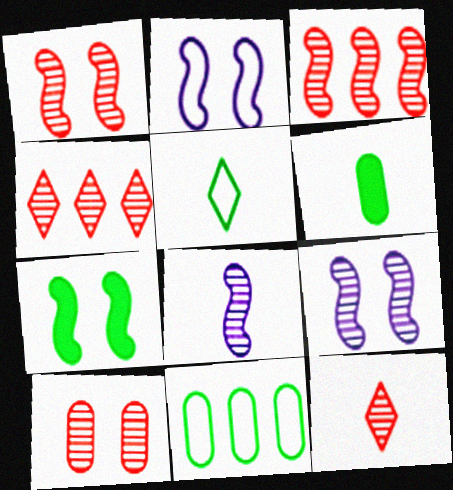[[1, 2, 7], 
[2, 4, 6], 
[3, 10, 12]]